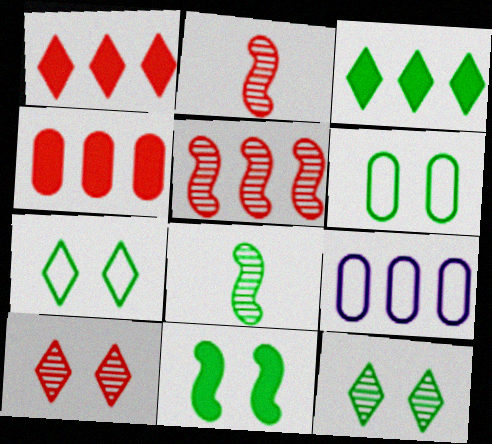[[3, 5, 9], 
[3, 6, 8], 
[6, 11, 12]]